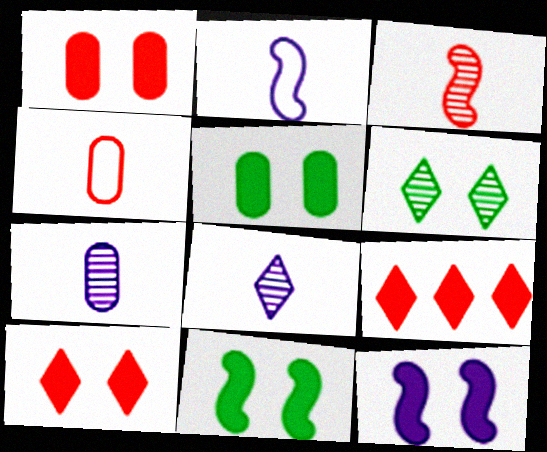[[5, 10, 12]]